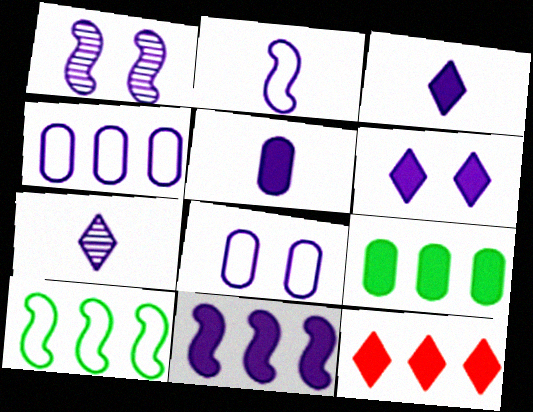[[1, 2, 11], 
[1, 3, 4], 
[1, 6, 8], 
[2, 5, 7], 
[5, 6, 11], 
[7, 8, 11], 
[9, 11, 12]]